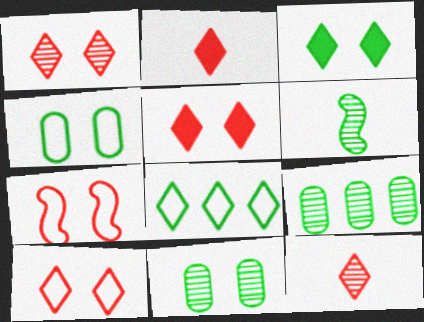[[1, 5, 10]]